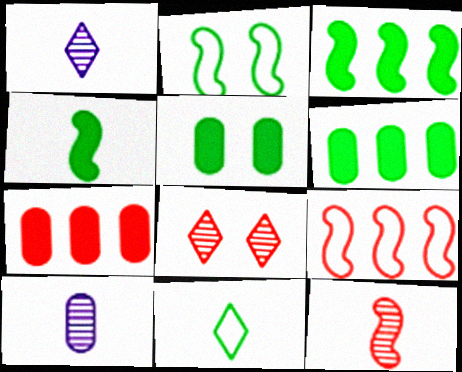[[1, 2, 7], 
[1, 5, 9]]